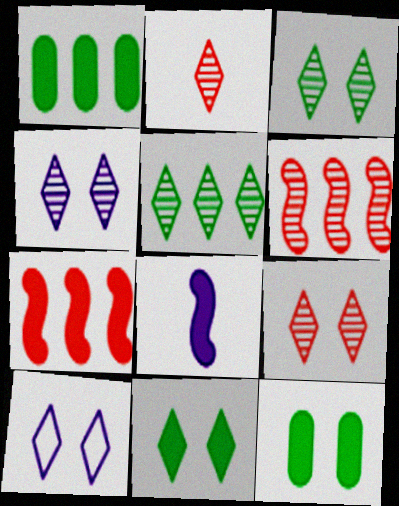[[2, 4, 5], 
[3, 4, 9], 
[9, 10, 11]]